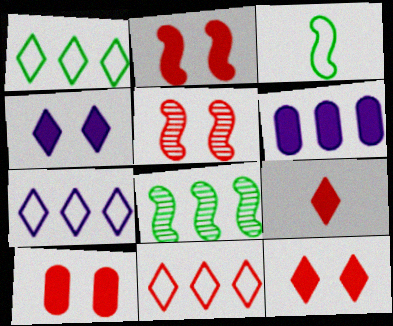[[1, 7, 11], 
[2, 10, 12], 
[6, 8, 11]]